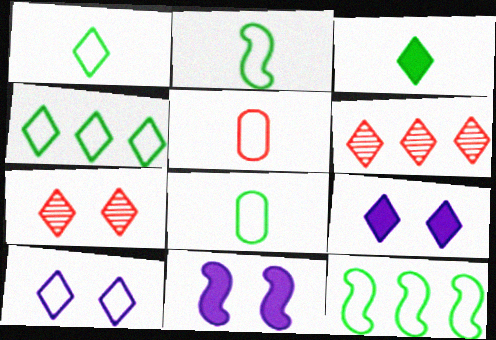[[1, 2, 8], 
[1, 6, 9], 
[3, 6, 10], 
[5, 10, 12], 
[6, 8, 11]]